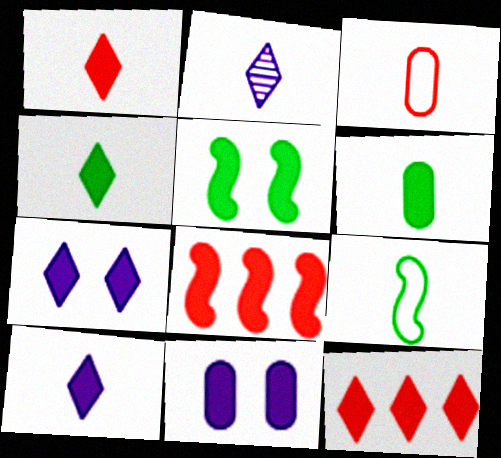[[1, 4, 10], 
[4, 7, 12], 
[4, 8, 11], 
[6, 7, 8]]